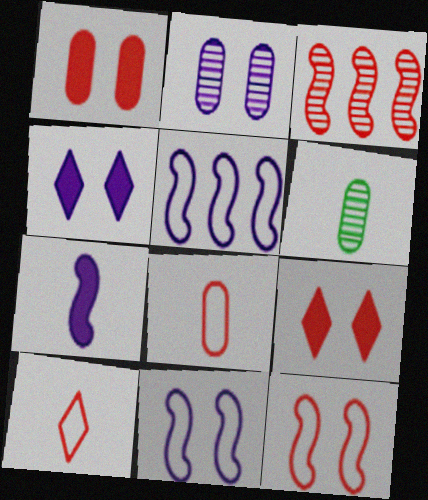[[1, 3, 10], 
[2, 4, 11], 
[3, 8, 9], 
[5, 6, 9], 
[6, 7, 10]]